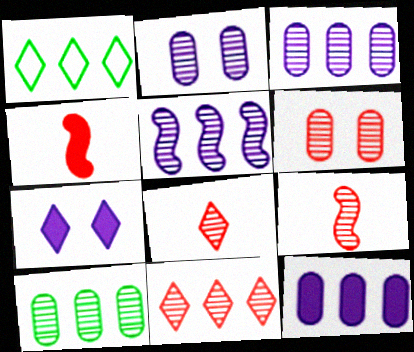[[1, 2, 4], 
[1, 7, 8], 
[5, 10, 11], 
[6, 9, 11]]